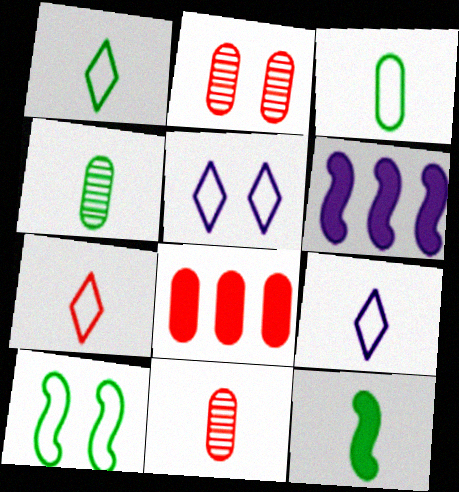[[1, 2, 6], 
[1, 4, 12], 
[1, 7, 9], 
[9, 11, 12]]